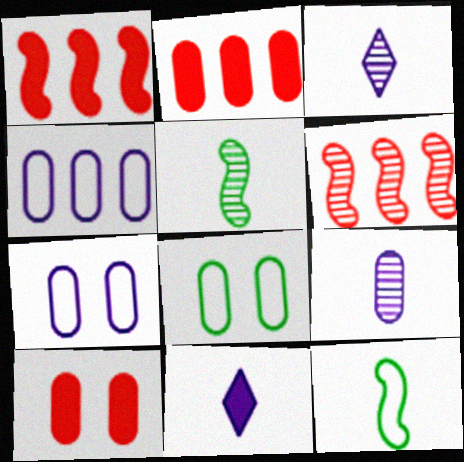[[1, 3, 8], 
[2, 8, 9], 
[6, 8, 11]]